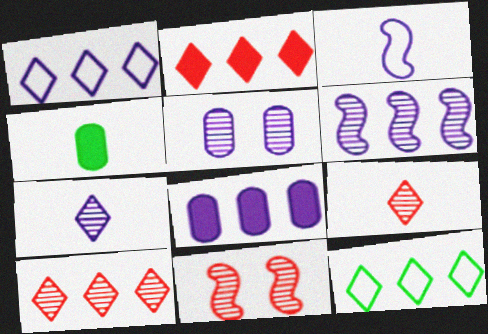[[1, 4, 11], 
[1, 6, 8], 
[3, 4, 9], 
[5, 6, 7]]